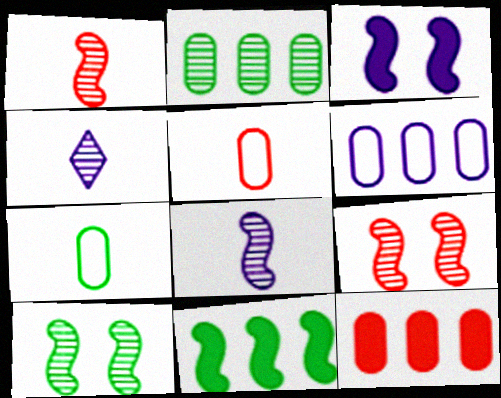[[2, 4, 9], 
[2, 6, 12], 
[3, 4, 6]]